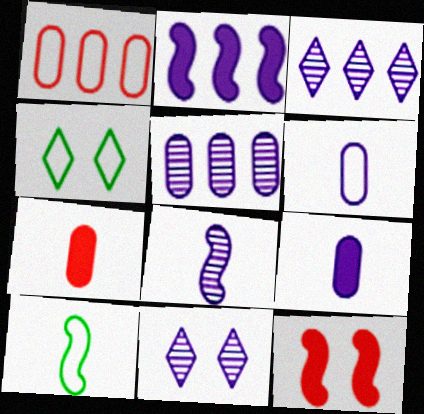[[2, 6, 11], 
[5, 8, 11]]